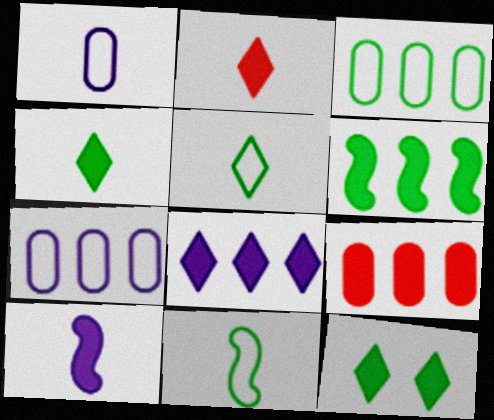[[2, 8, 12], 
[6, 8, 9], 
[9, 10, 12]]